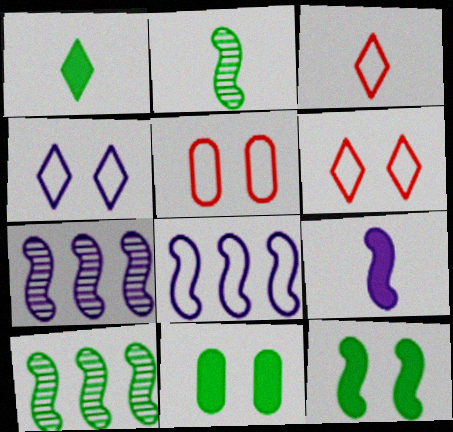[[1, 5, 7], 
[3, 7, 11]]